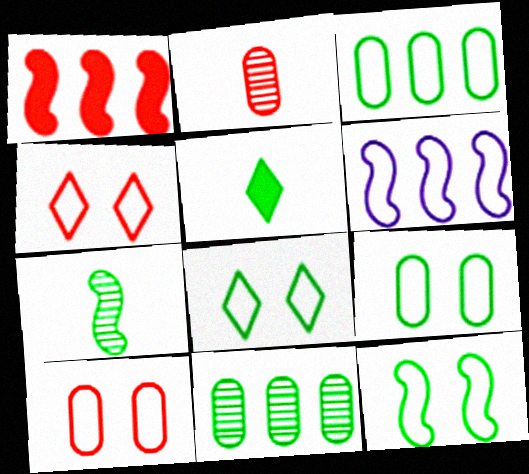[[1, 2, 4], 
[5, 11, 12], 
[8, 9, 12]]